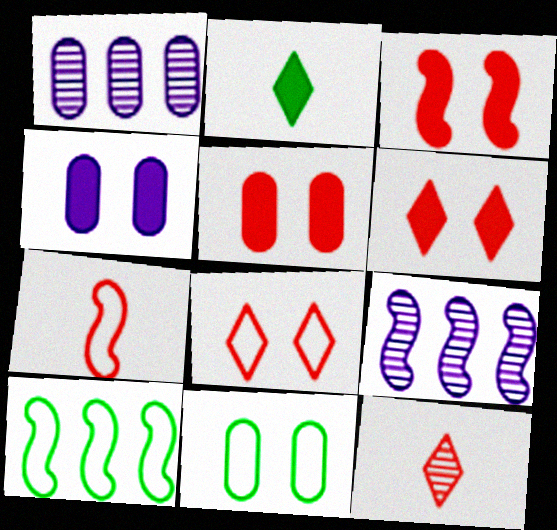[[3, 5, 6], 
[4, 10, 12]]